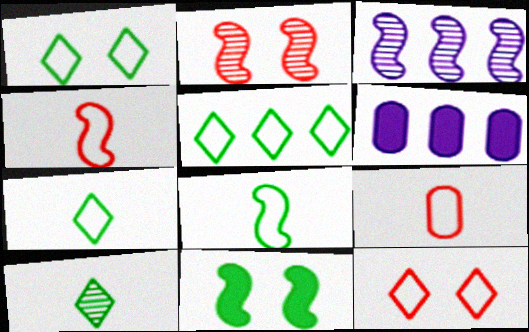[[1, 5, 7], 
[2, 6, 7], 
[3, 4, 11]]